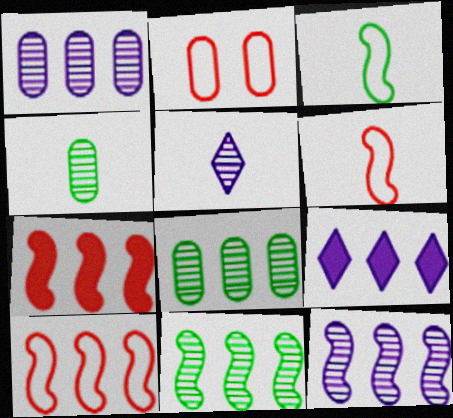[[8, 9, 10]]